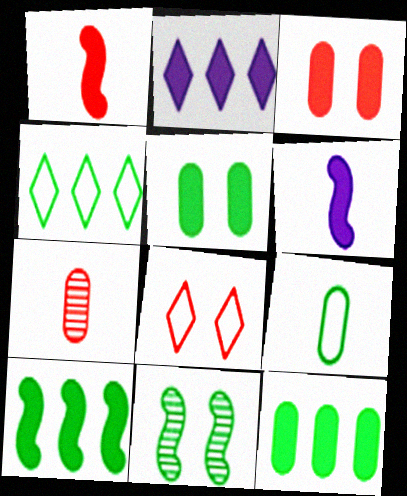[[1, 2, 5]]